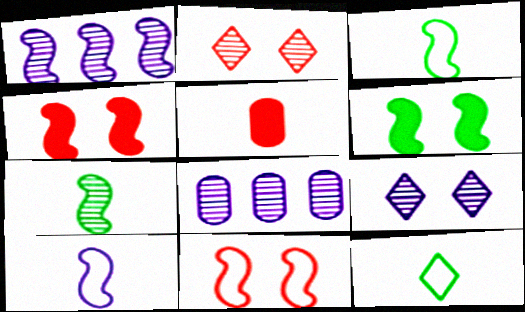[[1, 3, 4], 
[2, 7, 8], 
[4, 8, 12]]